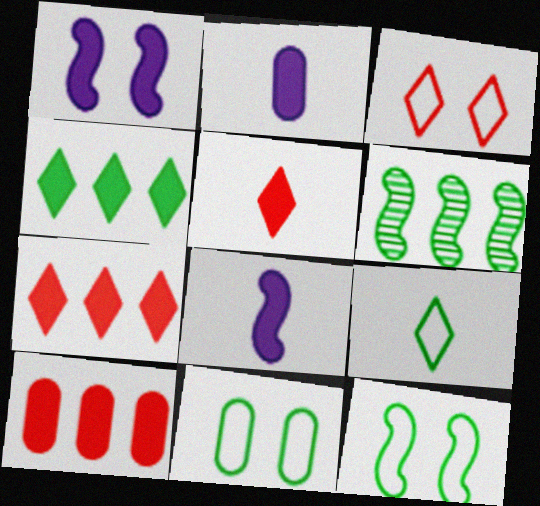[[2, 3, 6]]